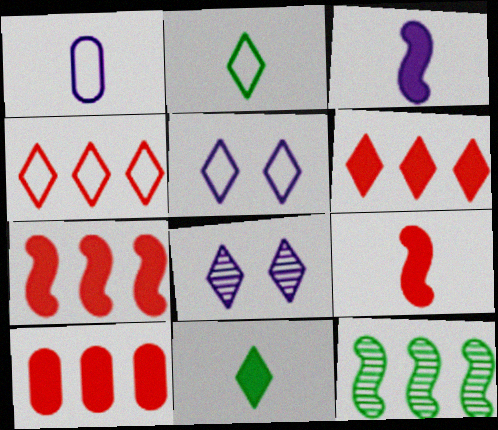[[2, 4, 5], 
[2, 6, 8], 
[4, 8, 11], 
[6, 7, 10]]